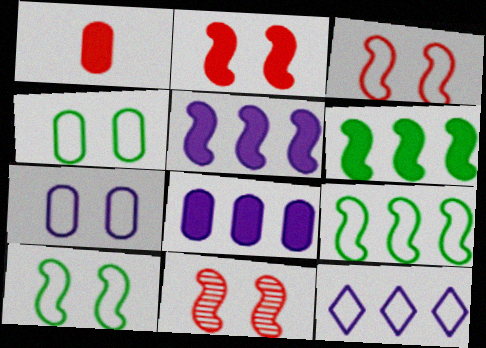[[2, 3, 11]]